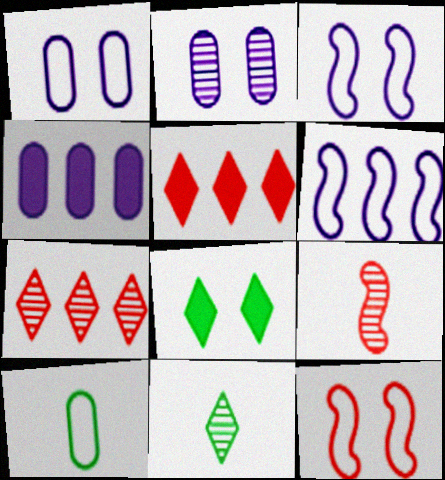[[2, 8, 12], 
[4, 11, 12]]